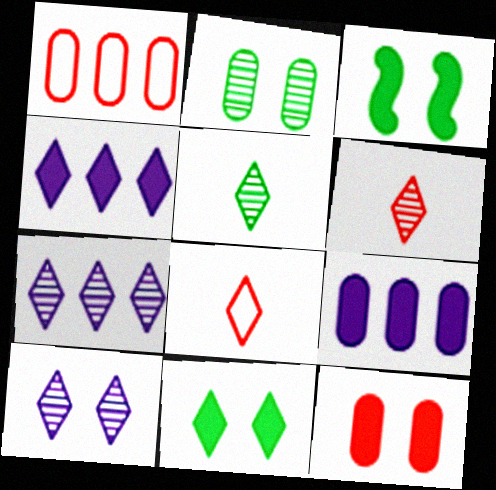[[7, 8, 11]]